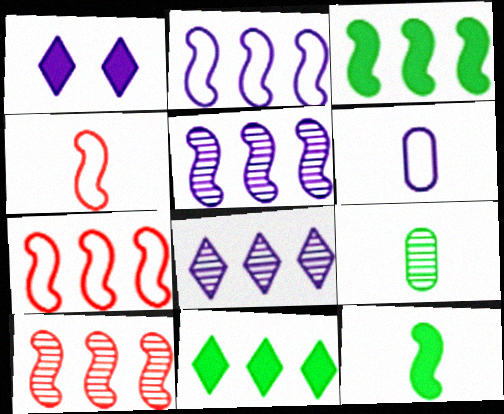[[1, 5, 6], 
[1, 7, 9], 
[2, 3, 10], 
[3, 5, 7]]